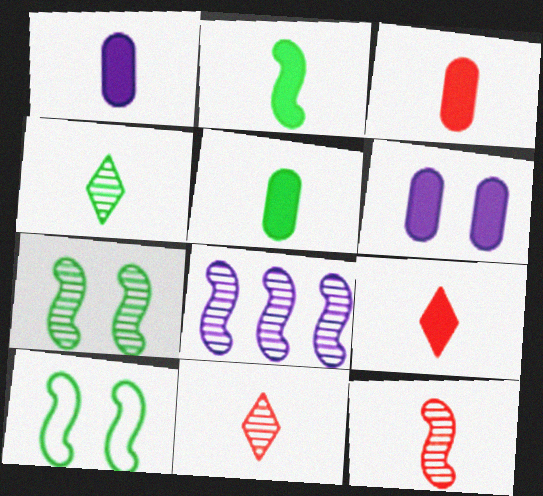[[1, 2, 9], 
[1, 3, 5], 
[7, 8, 12]]